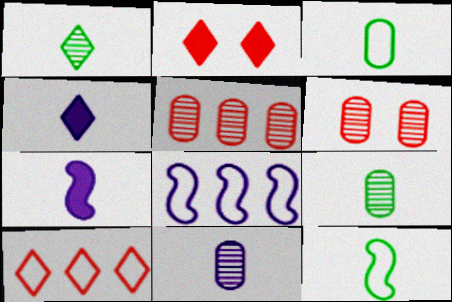[[2, 8, 9]]